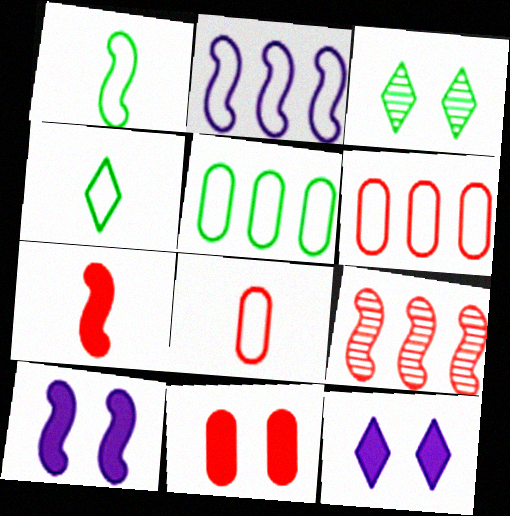[[1, 9, 10]]